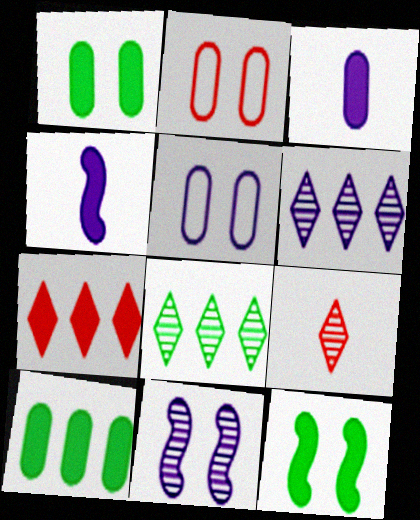[[1, 4, 7], 
[2, 4, 8], 
[3, 7, 12], 
[4, 5, 6]]